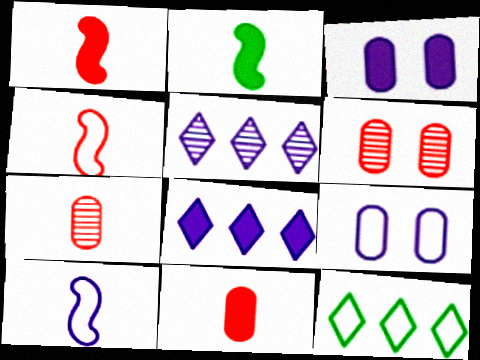[[3, 5, 10], 
[4, 9, 12]]